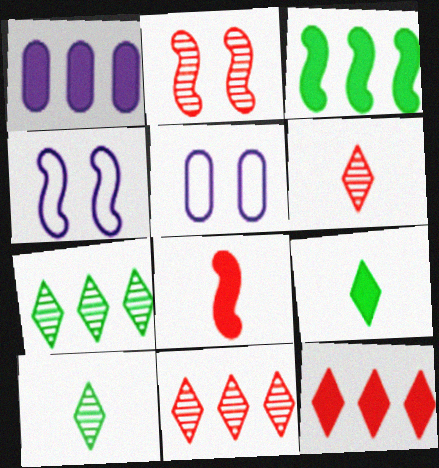[[1, 3, 12], 
[3, 5, 6], 
[5, 7, 8]]